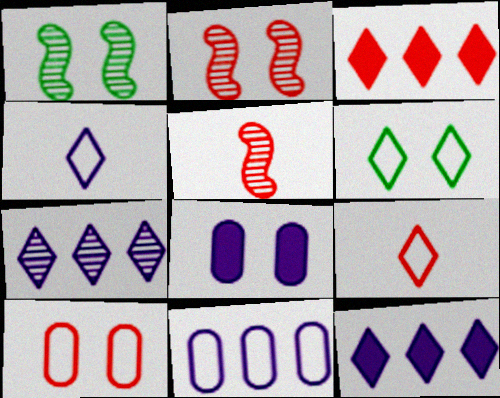[[2, 6, 8], 
[3, 5, 10]]